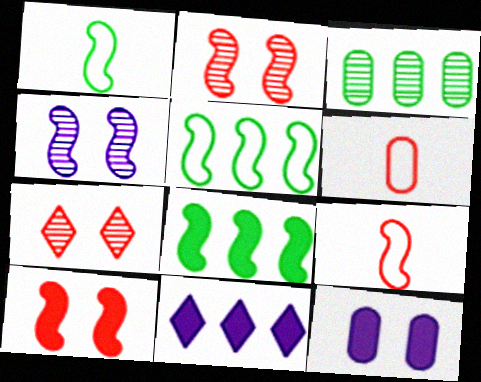[[3, 6, 12], 
[4, 8, 9]]